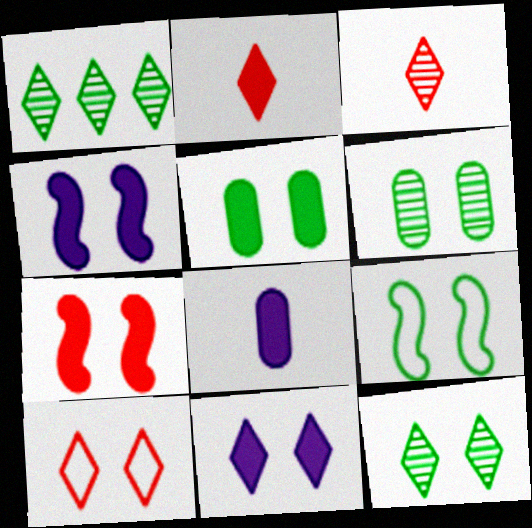[[4, 6, 10], 
[5, 7, 11], 
[5, 9, 12], 
[10, 11, 12]]